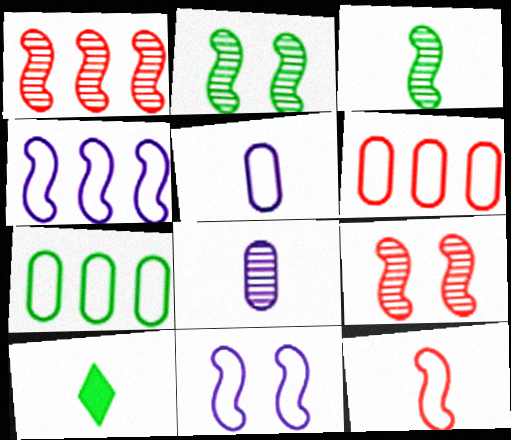[[2, 7, 10], 
[8, 10, 12]]